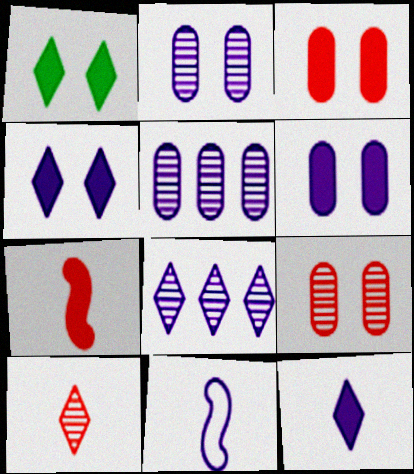[[4, 5, 11], 
[6, 8, 11]]